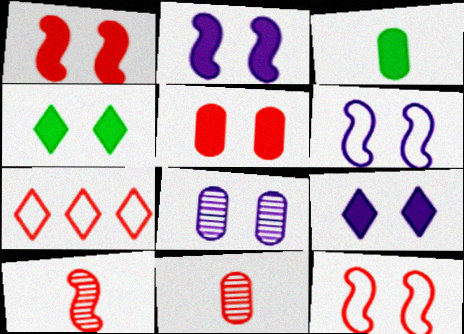[[1, 7, 11], 
[2, 4, 5], 
[4, 8, 12], 
[5, 7, 10], 
[6, 8, 9]]